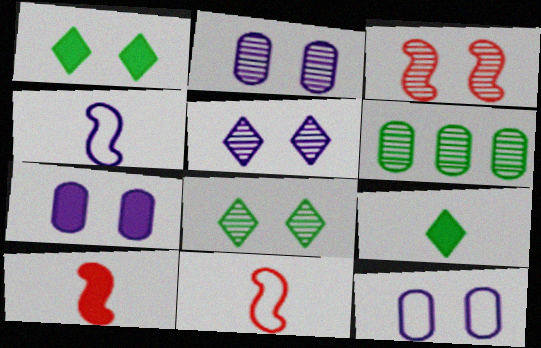[[1, 3, 12], 
[2, 3, 8], 
[2, 7, 12]]